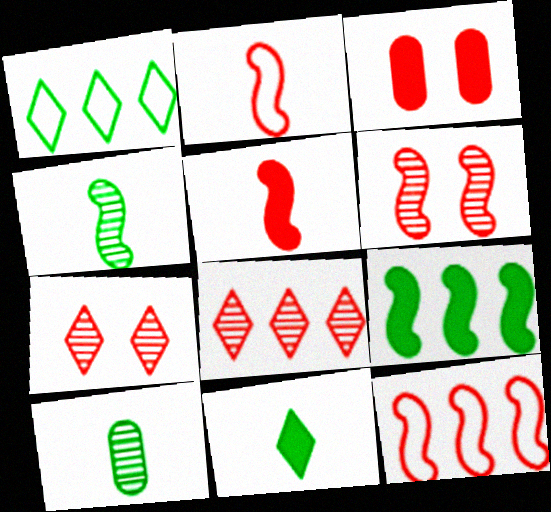[[2, 3, 8], 
[5, 6, 12]]